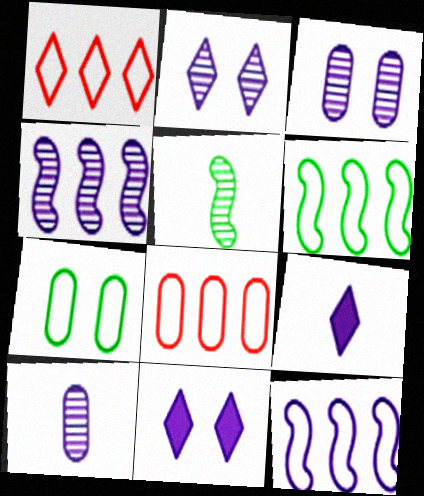[[2, 4, 10], 
[3, 9, 12], 
[5, 8, 11], 
[10, 11, 12]]